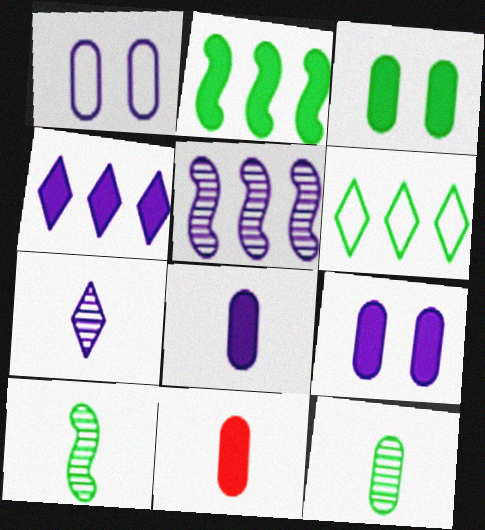[[3, 6, 10]]